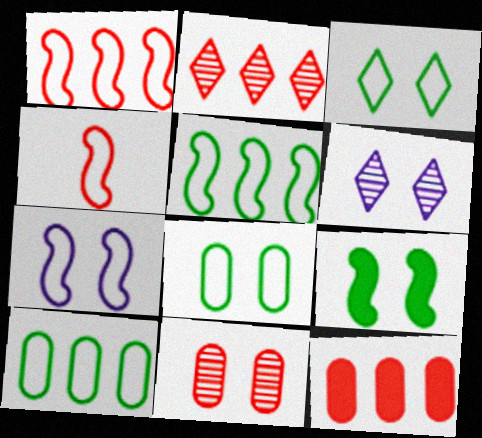[[1, 2, 12], 
[4, 5, 7]]